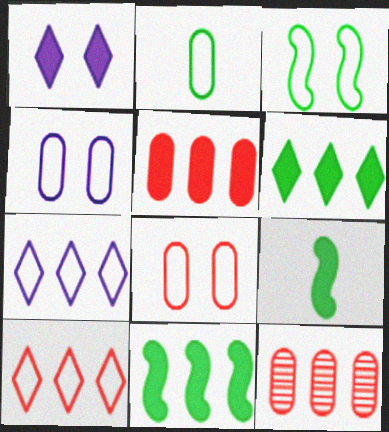[[1, 5, 9], 
[7, 11, 12]]